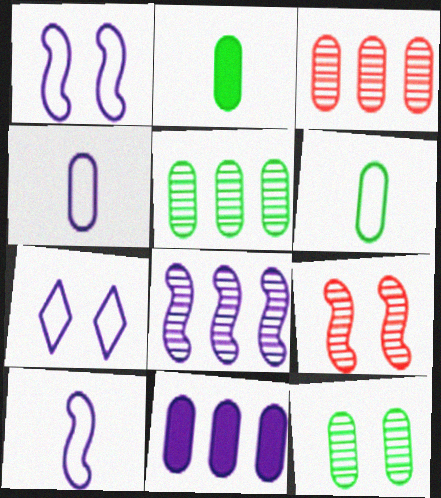[]